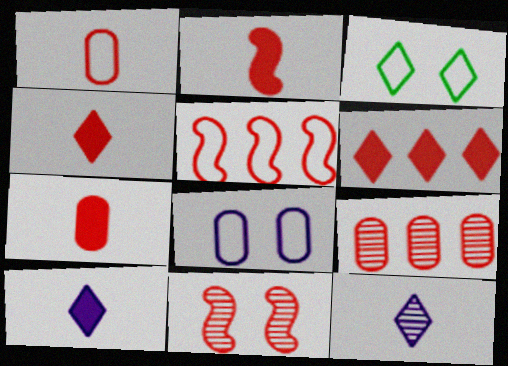[[1, 6, 11], 
[2, 4, 7], 
[2, 5, 11], 
[3, 6, 12], 
[5, 6, 9]]